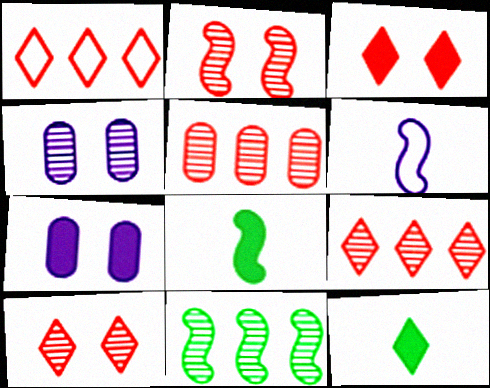[[1, 4, 8]]